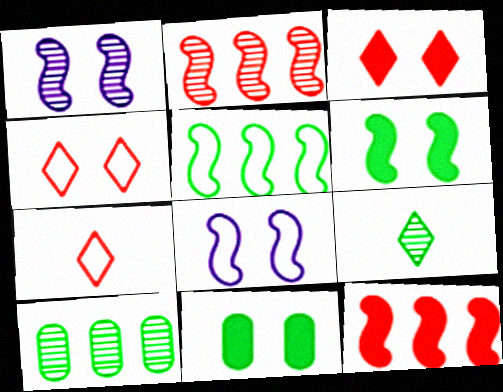[[1, 4, 11], 
[5, 9, 11]]